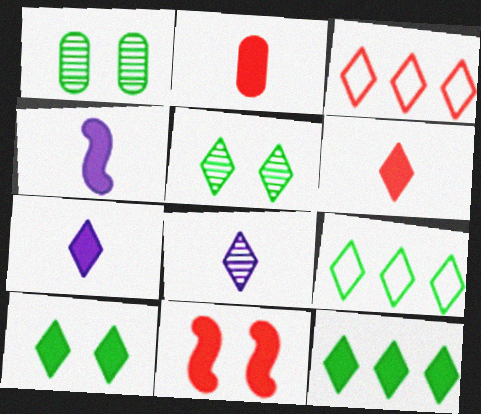[[1, 3, 4], 
[3, 5, 7], 
[3, 8, 10]]